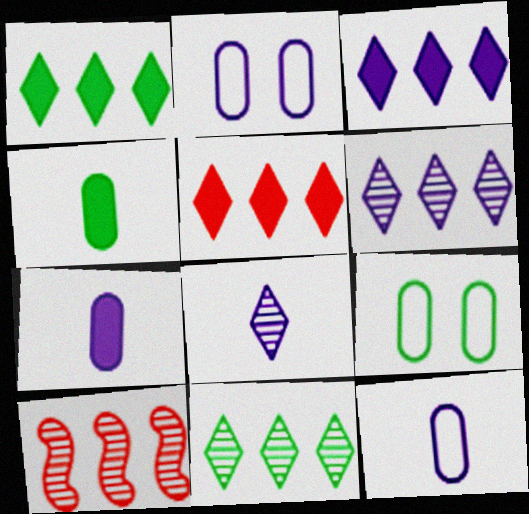[[1, 3, 5]]